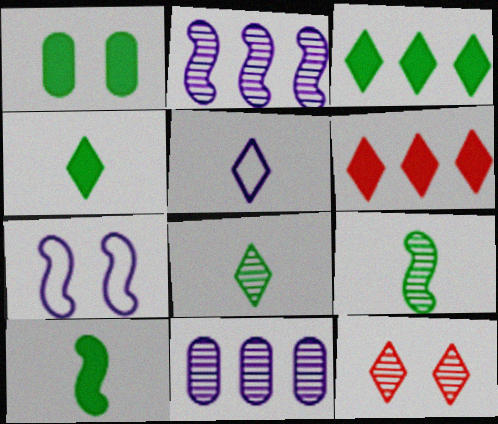[[1, 3, 10], 
[1, 7, 12], 
[3, 5, 12], 
[9, 11, 12]]